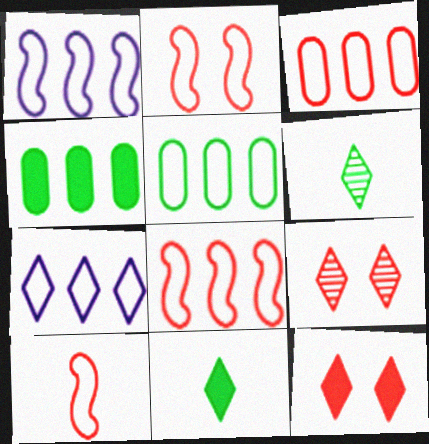[[2, 8, 10], 
[5, 7, 8], 
[6, 7, 12], 
[7, 9, 11]]